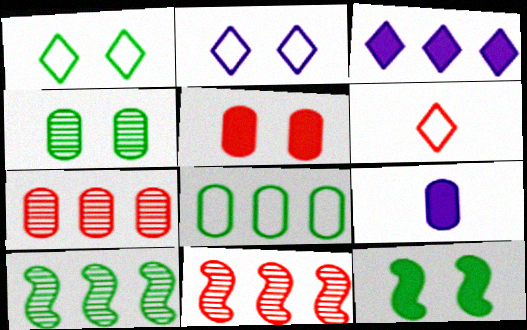[[1, 4, 12], 
[1, 9, 11], 
[3, 8, 11], 
[5, 6, 11]]